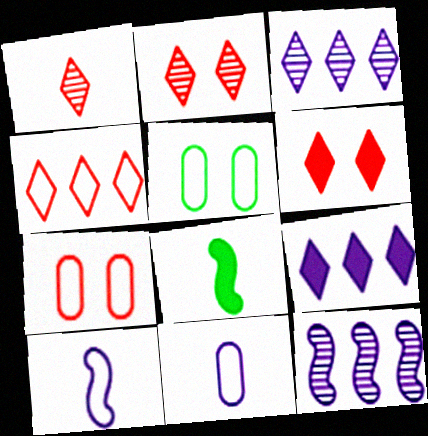[[1, 4, 6], 
[1, 8, 11], 
[3, 7, 8], 
[4, 5, 10]]